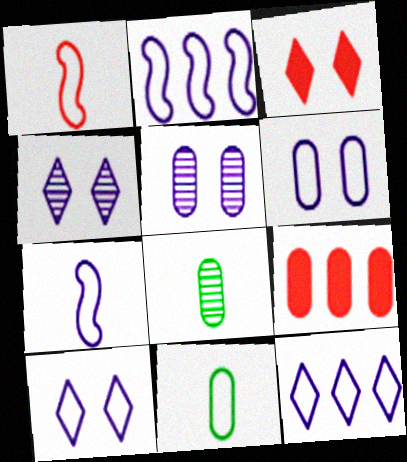[[2, 3, 8], 
[5, 9, 11], 
[6, 7, 12], 
[6, 8, 9]]